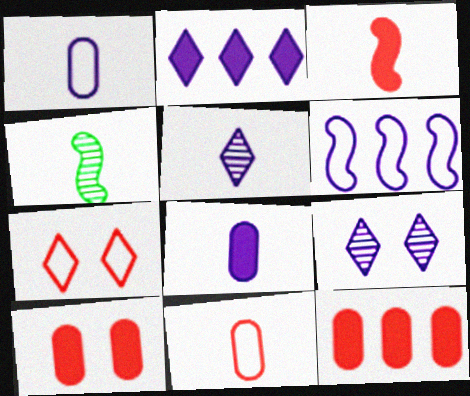[[6, 8, 9]]